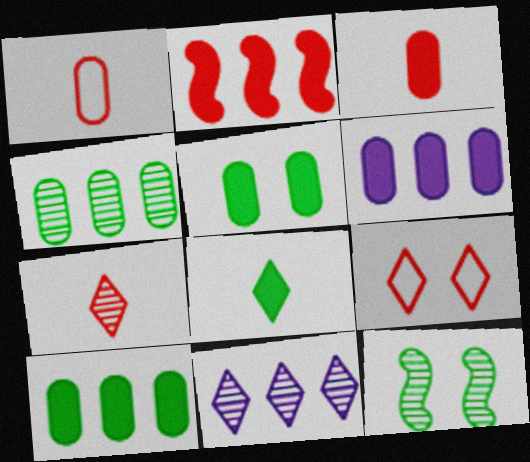[[3, 5, 6], 
[8, 9, 11]]